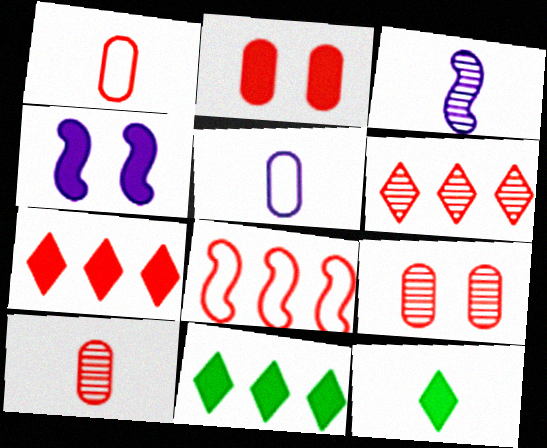[[1, 3, 12]]